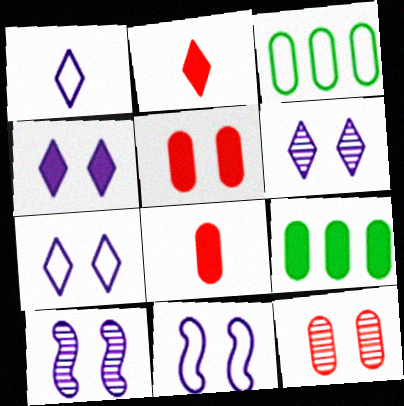[[2, 3, 10], 
[4, 6, 7]]